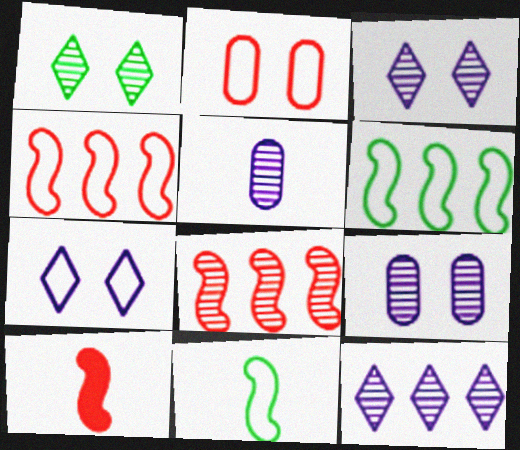[[1, 5, 8]]